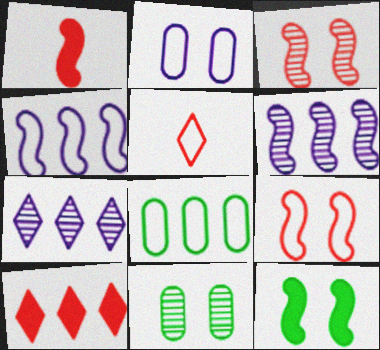[[6, 8, 10]]